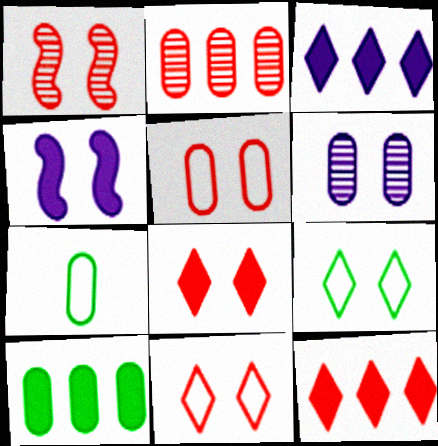[[1, 3, 7], 
[1, 5, 8]]